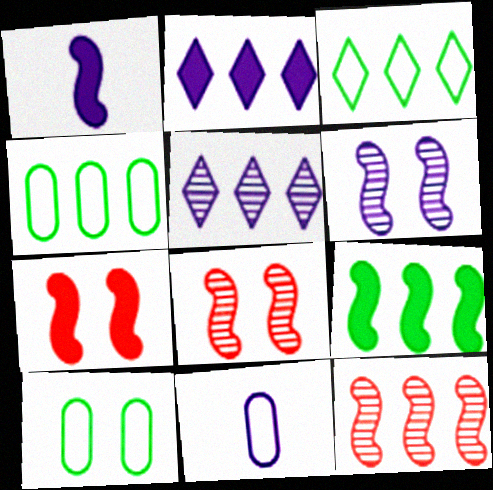[[1, 7, 9], 
[2, 4, 12], 
[2, 6, 11]]